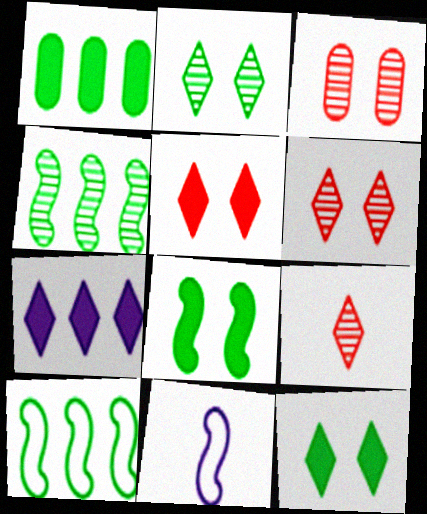[[1, 6, 11]]